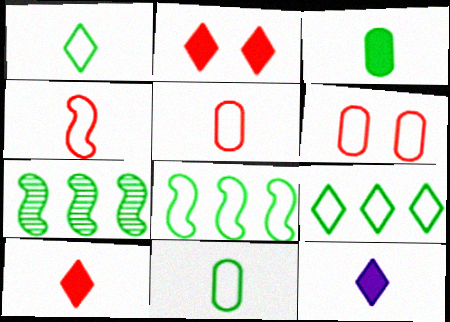[[6, 7, 12]]